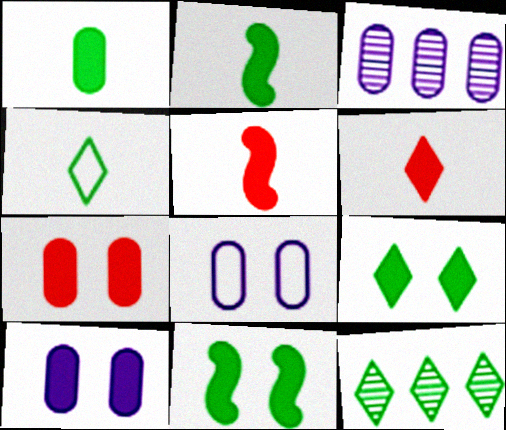[[4, 9, 12], 
[5, 8, 12]]